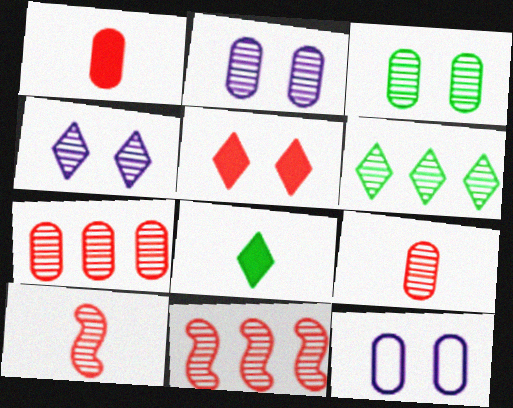[[2, 6, 10], 
[8, 11, 12]]